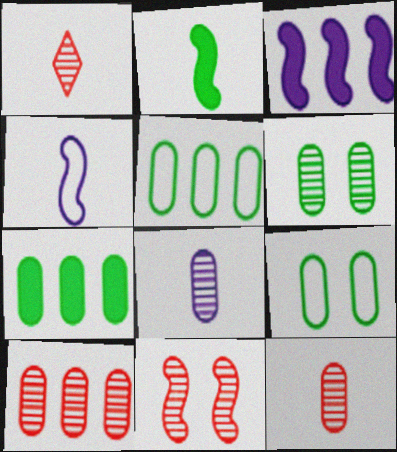[[1, 3, 9], 
[1, 10, 11], 
[6, 8, 10]]